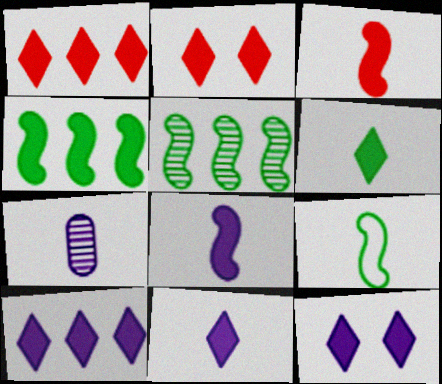[[1, 6, 12], 
[2, 6, 10], 
[10, 11, 12]]